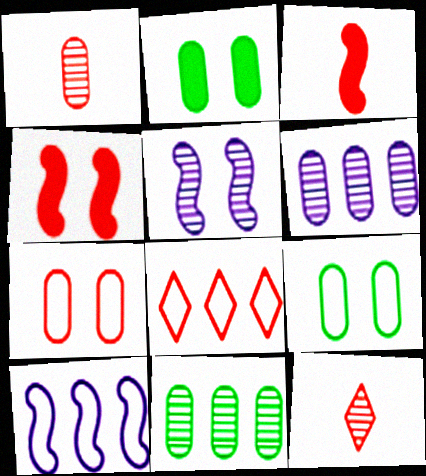[[1, 4, 8], 
[2, 10, 12], 
[5, 11, 12]]